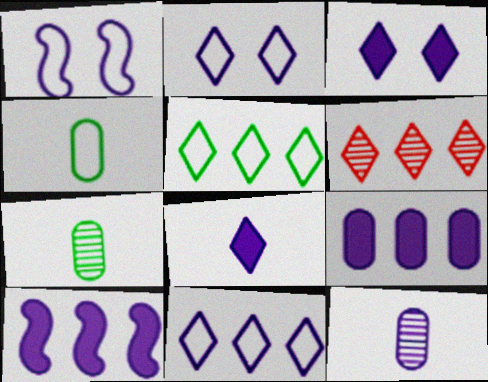[[2, 10, 12]]